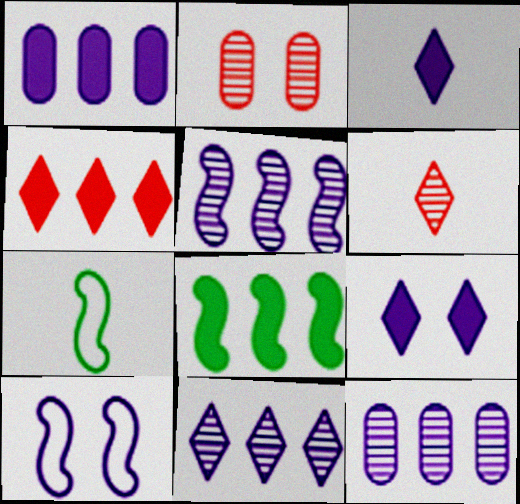[[1, 4, 8], 
[3, 10, 12], 
[5, 11, 12]]